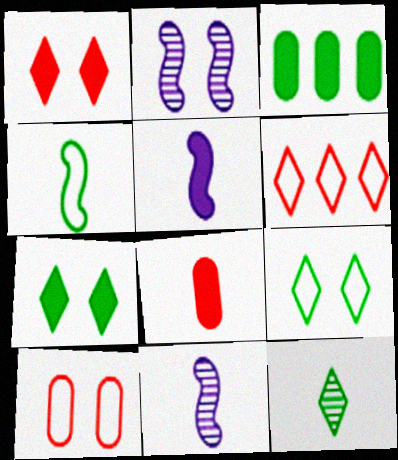[[1, 3, 5], 
[2, 7, 10]]